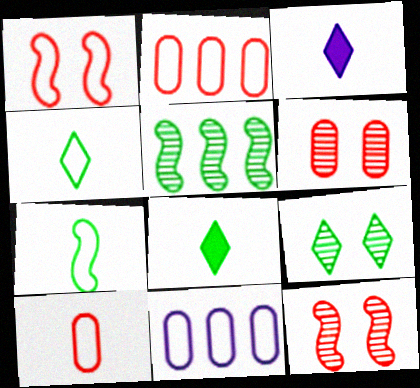[[1, 4, 11], 
[8, 11, 12]]